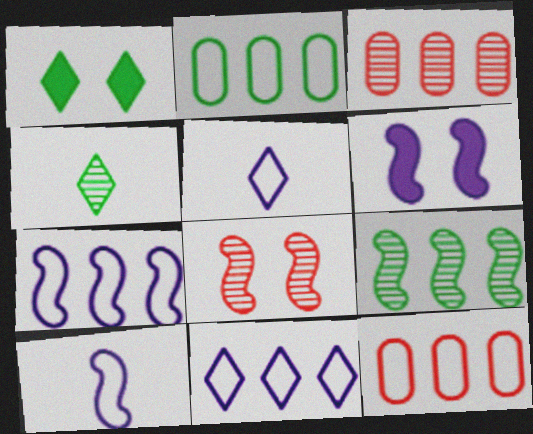[[1, 3, 10], 
[4, 6, 12]]